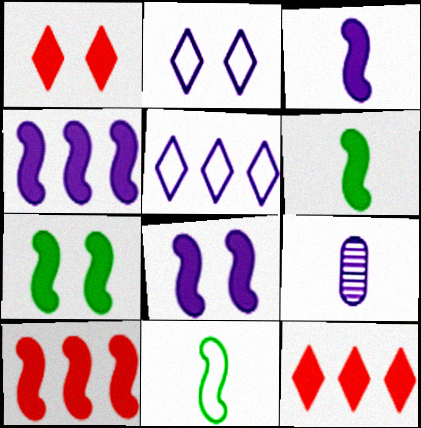[[2, 4, 9], 
[3, 4, 8], 
[3, 7, 10], 
[5, 8, 9], 
[6, 8, 10]]